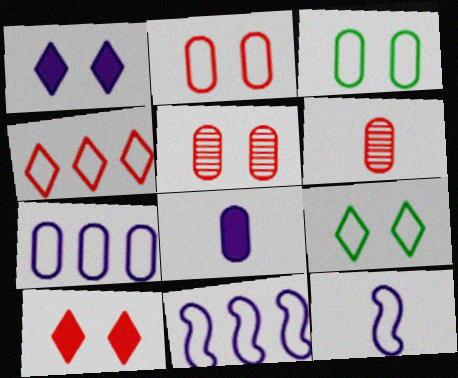[[3, 4, 12]]